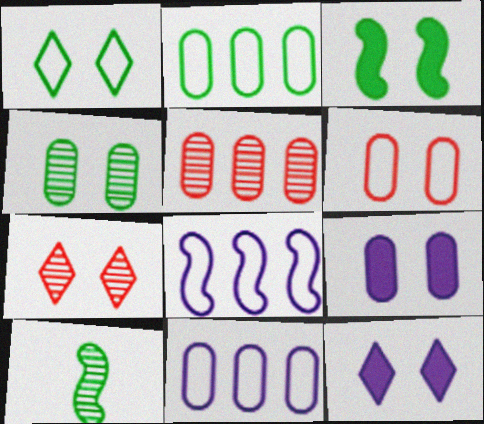[[1, 3, 4], 
[1, 7, 12], 
[4, 6, 9]]